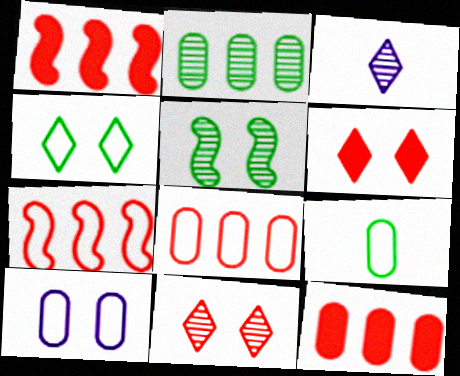[[5, 6, 10], 
[8, 9, 10]]